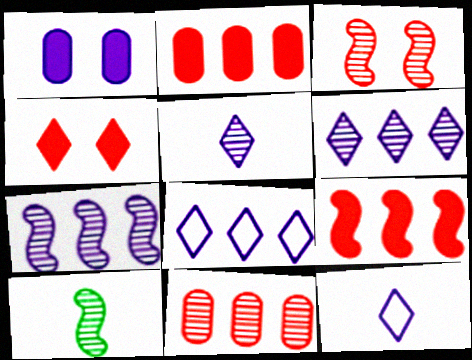[[1, 7, 12], 
[3, 7, 10]]